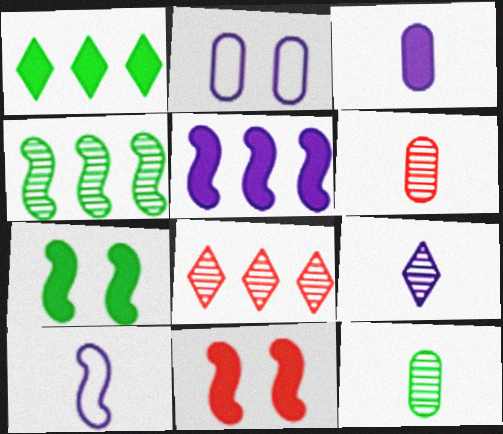[[1, 3, 11], 
[2, 5, 9], 
[3, 9, 10], 
[4, 10, 11]]